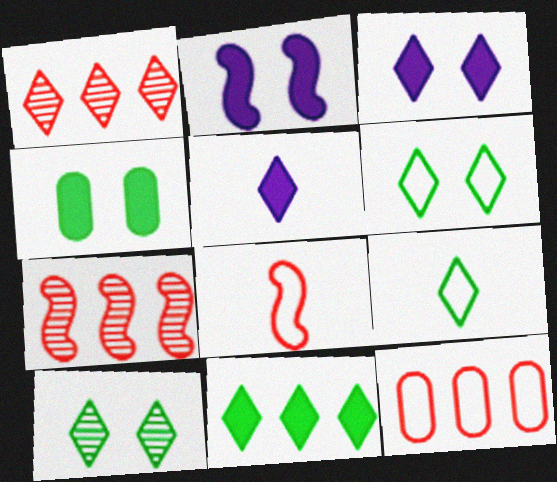[[1, 3, 9], 
[1, 5, 6], 
[9, 10, 11]]